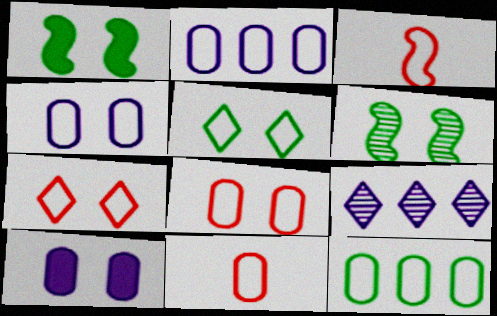[[1, 9, 11], 
[2, 3, 5], 
[4, 11, 12], 
[6, 7, 10]]